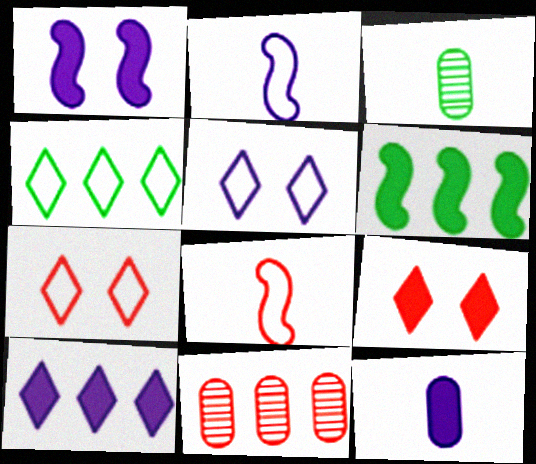[[1, 10, 12], 
[6, 9, 12], 
[8, 9, 11]]